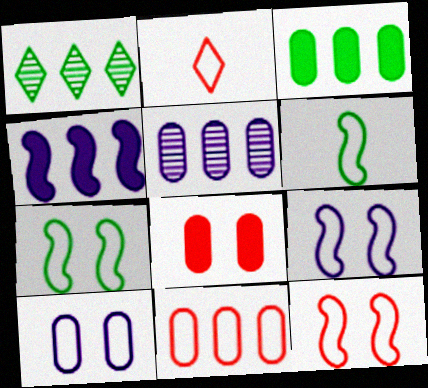[[1, 4, 11], 
[2, 11, 12], 
[3, 5, 11], 
[7, 9, 12]]